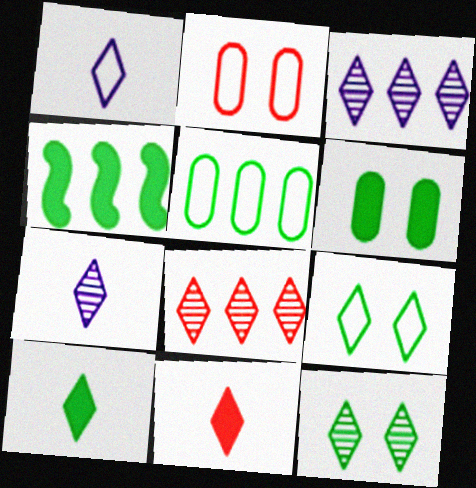[[2, 4, 7], 
[3, 9, 11], 
[4, 6, 10], 
[7, 8, 12]]